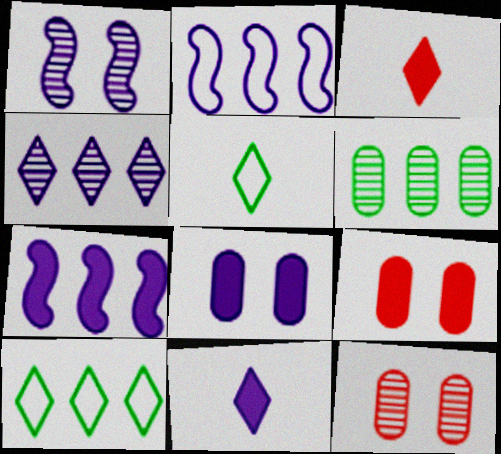[[5, 7, 12], 
[7, 8, 11]]